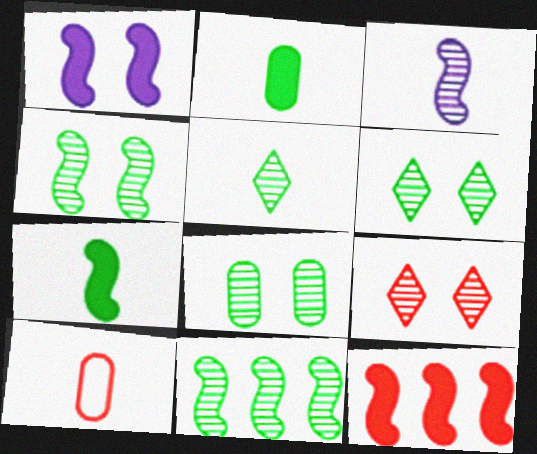[[1, 7, 12], 
[4, 6, 8], 
[5, 8, 11], 
[9, 10, 12]]